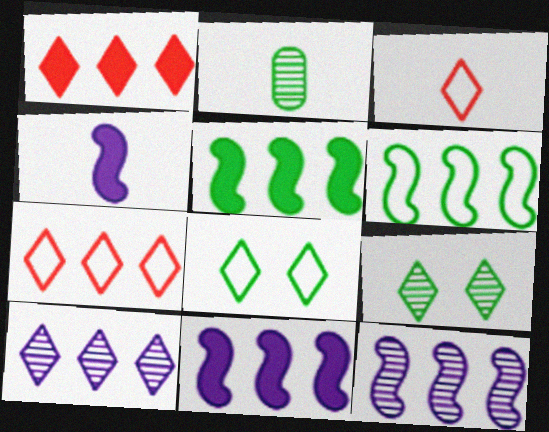[[2, 3, 4], 
[2, 5, 8]]